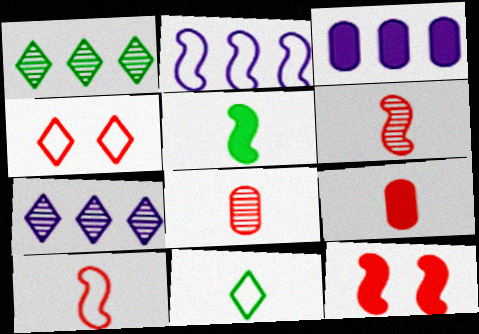[[2, 3, 7]]